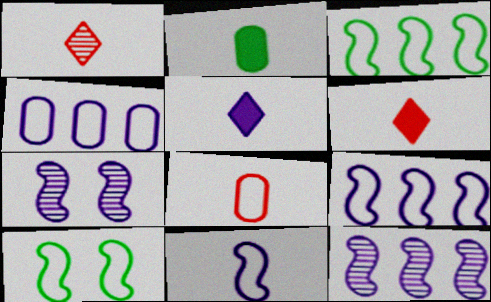[[1, 2, 11], 
[4, 5, 7]]